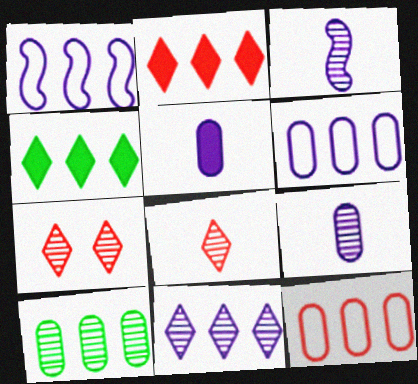[[1, 2, 10], 
[3, 7, 10]]